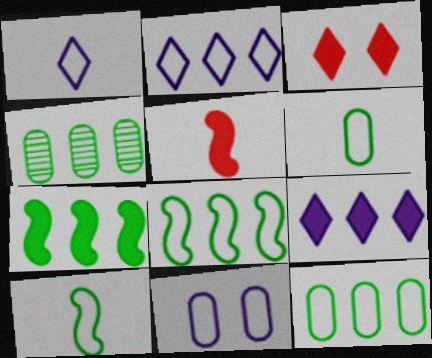[]